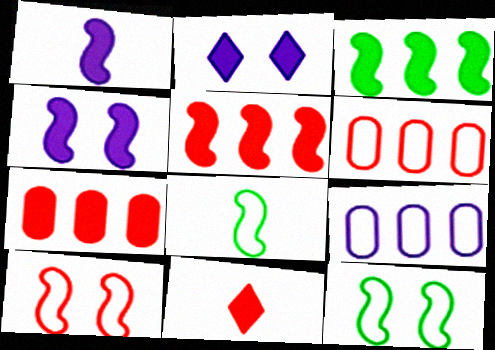[]